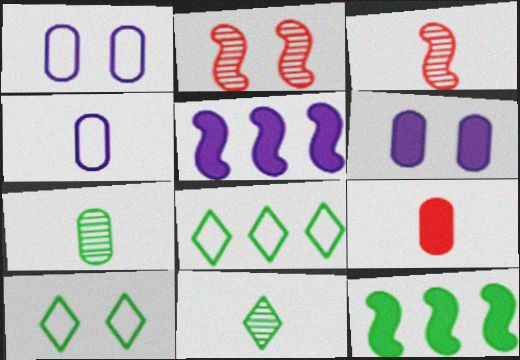[[2, 6, 10], 
[3, 6, 8], 
[4, 7, 9], 
[7, 10, 12]]